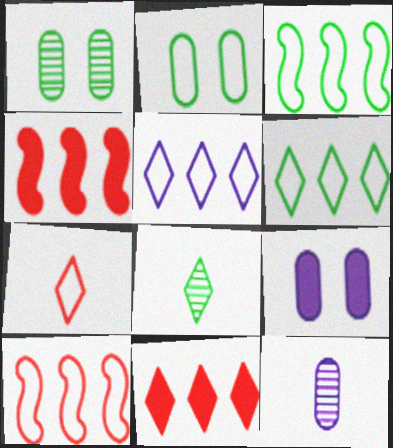[[8, 9, 10]]